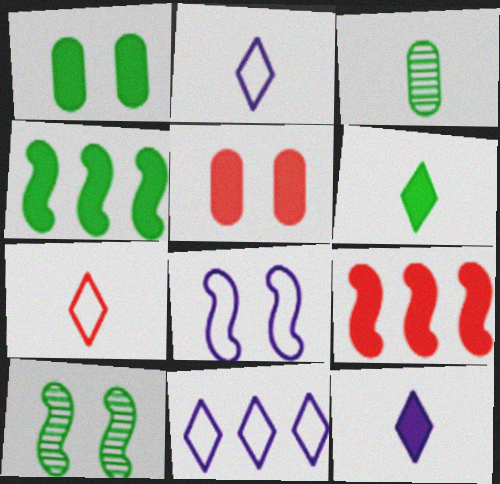[[1, 4, 6], 
[1, 9, 12], 
[4, 5, 12]]